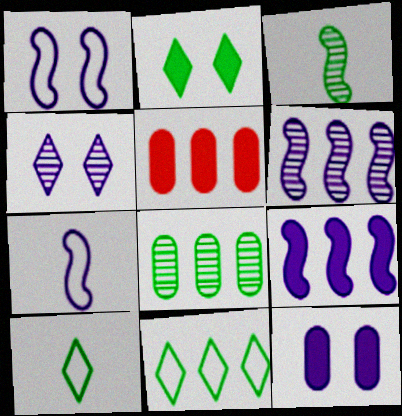[[1, 4, 12], 
[5, 6, 11]]